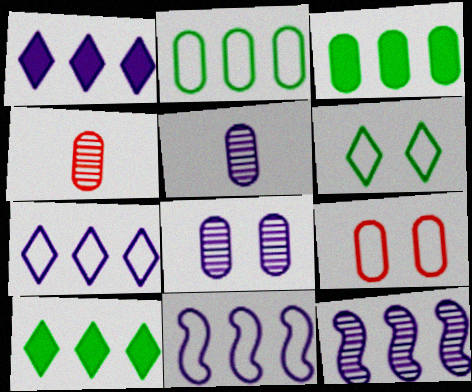[[3, 5, 9]]